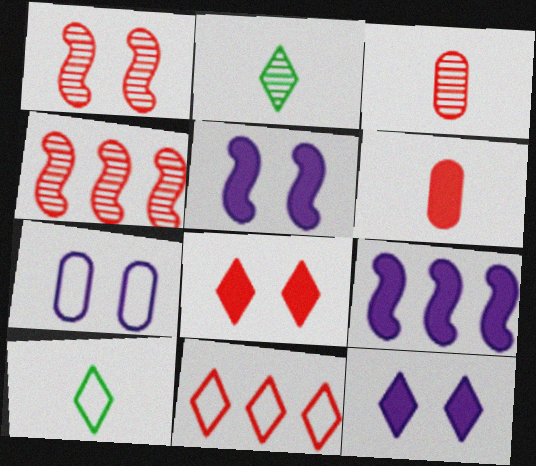[[1, 6, 11], 
[2, 11, 12]]